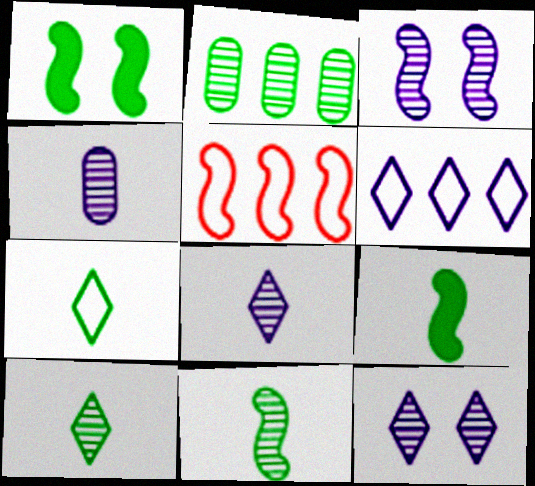[[1, 2, 7], 
[3, 5, 9]]